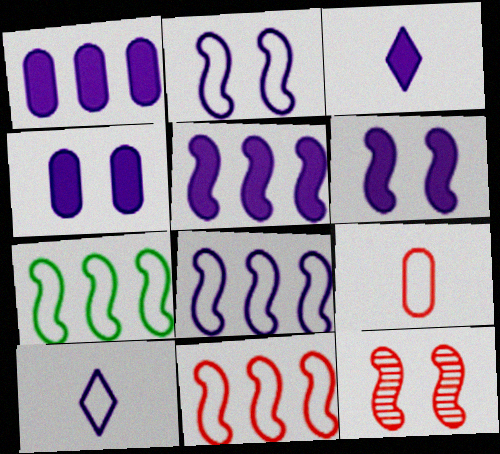[[1, 3, 6], 
[3, 4, 5], 
[7, 8, 11]]